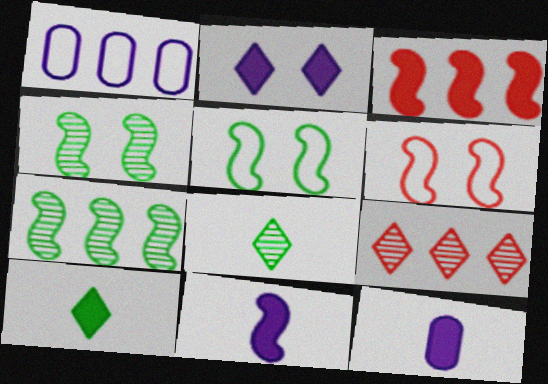[[5, 9, 12], 
[6, 7, 11]]